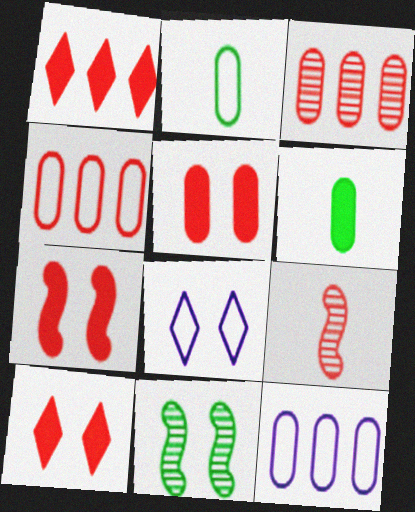[[4, 9, 10], 
[5, 7, 10], 
[5, 8, 11]]